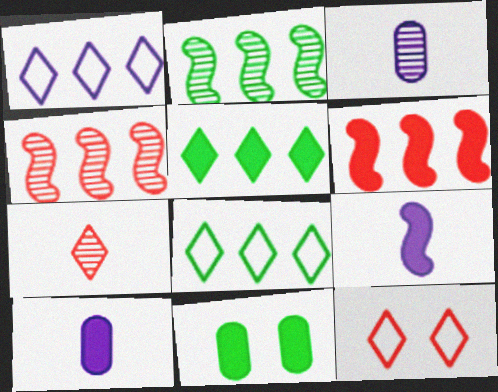[[2, 10, 12]]